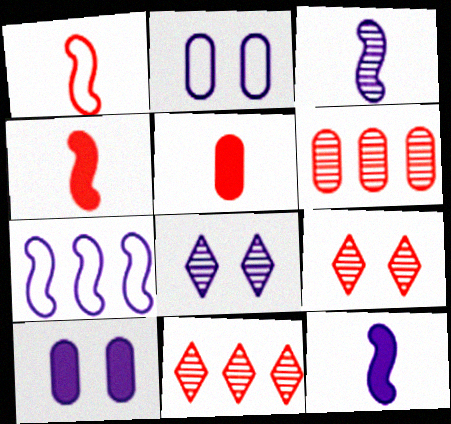[]